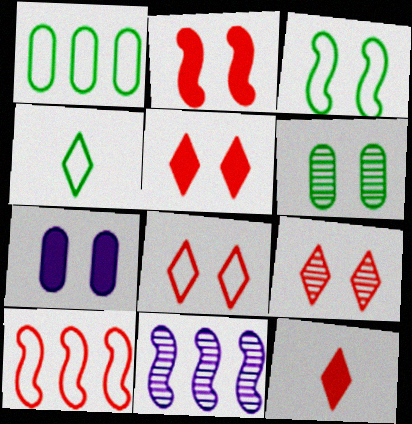[[1, 3, 4], 
[3, 7, 9], 
[5, 8, 9]]